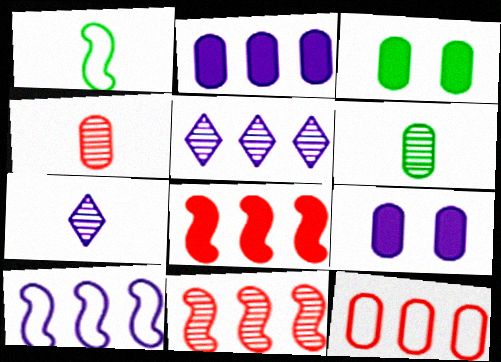[[2, 5, 10], 
[6, 9, 12], 
[7, 9, 10]]